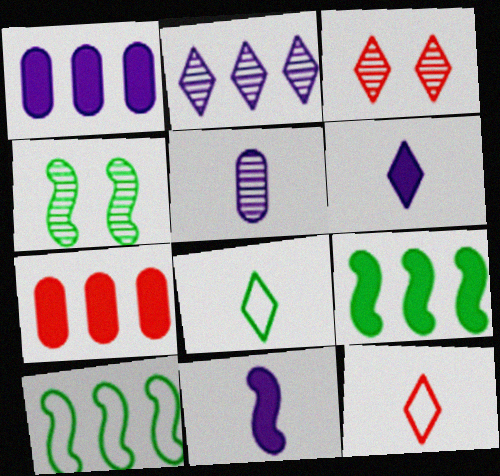[[1, 4, 12], 
[2, 7, 10]]